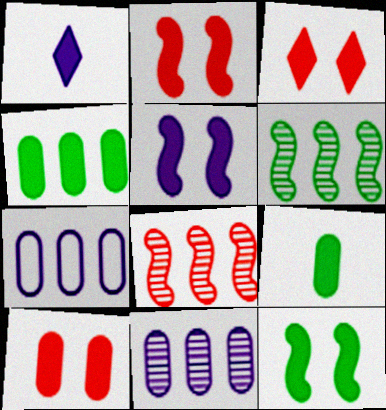[[1, 2, 4], 
[2, 3, 10], 
[2, 5, 12]]